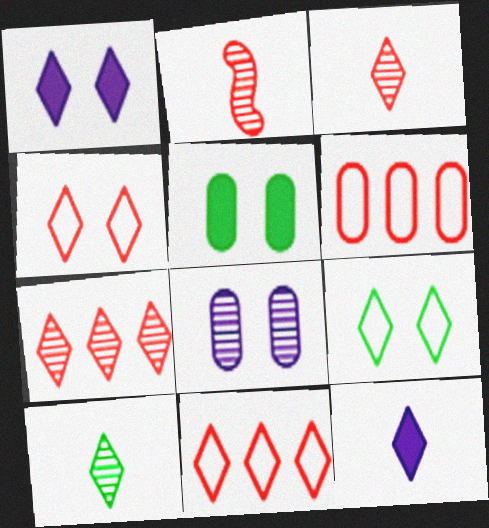[[1, 10, 11], 
[7, 9, 12]]